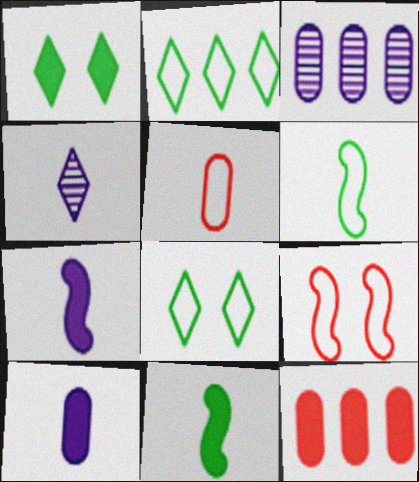[[1, 7, 12], 
[4, 5, 11]]